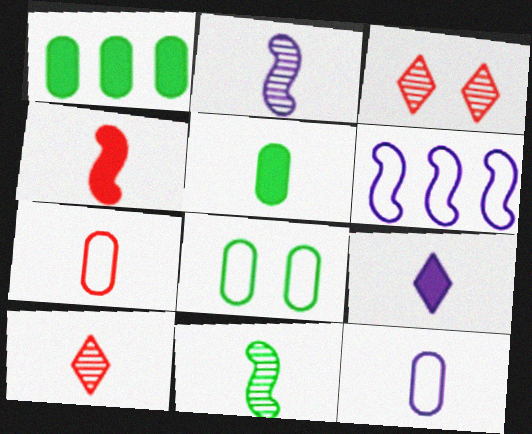[[2, 9, 12], 
[3, 5, 6], 
[4, 5, 9], 
[4, 7, 10], 
[7, 9, 11]]